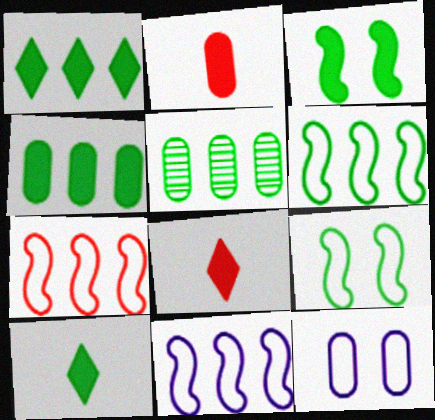[[1, 5, 6], 
[2, 5, 12], 
[3, 4, 10], 
[5, 9, 10], 
[6, 7, 11]]